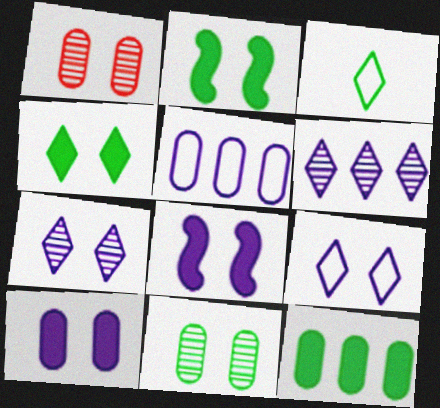[[1, 2, 9]]